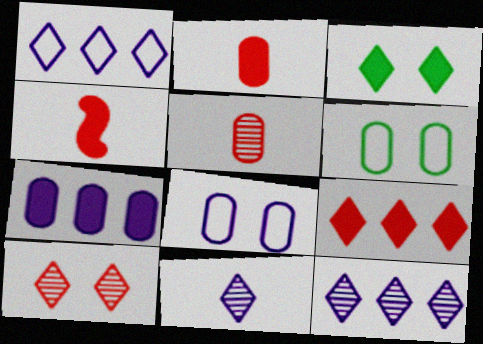[[3, 4, 7], 
[4, 6, 12], 
[5, 6, 7]]